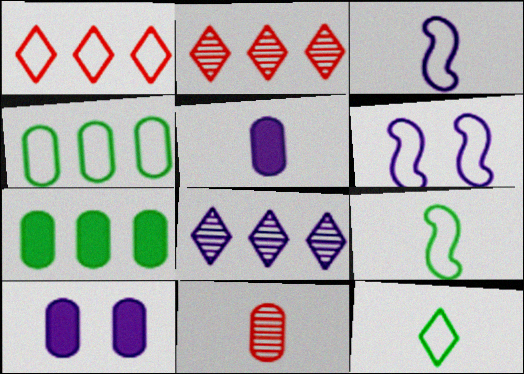[[2, 9, 10], 
[3, 8, 10], 
[4, 10, 11], 
[5, 6, 8]]